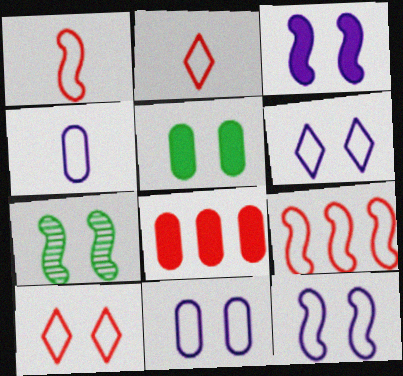[[6, 11, 12]]